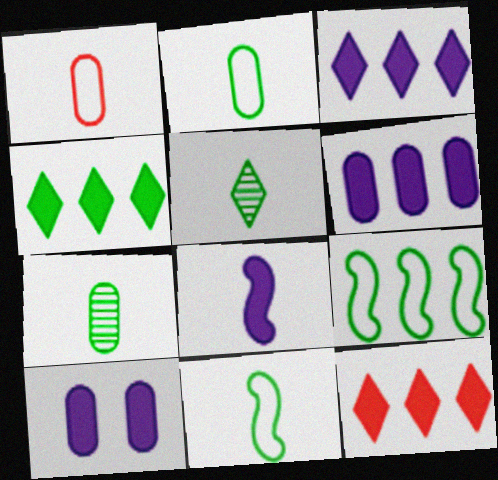[[1, 5, 8], 
[3, 4, 12], 
[3, 8, 10]]